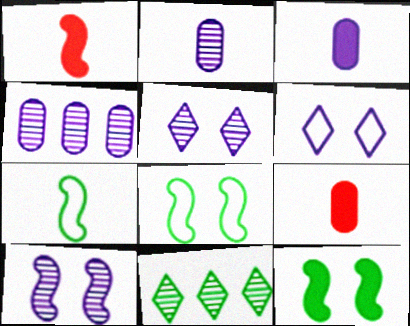[]